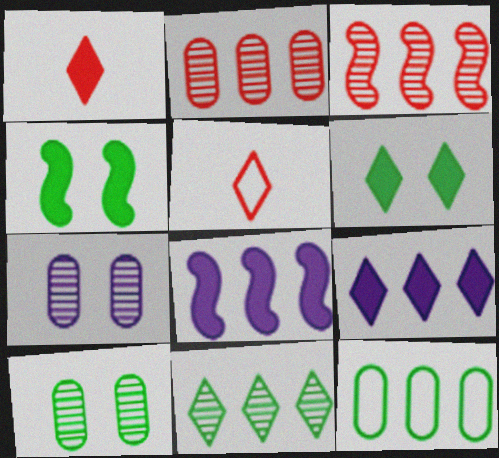[[1, 6, 9], 
[3, 9, 12], 
[5, 8, 10]]